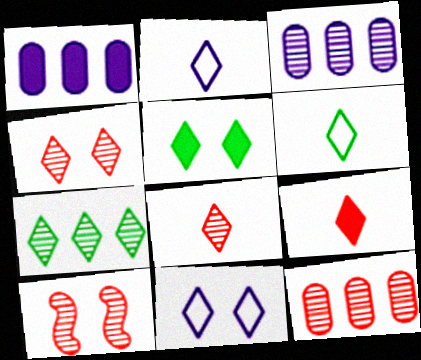[[1, 6, 10], 
[4, 5, 11], 
[5, 6, 7], 
[7, 9, 11], 
[8, 10, 12]]